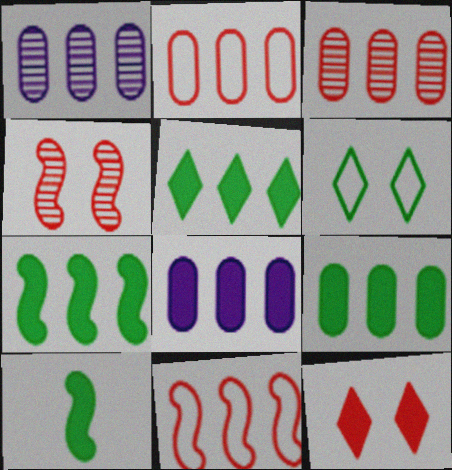[[1, 2, 9], 
[1, 5, 11], 
[5, 7, 9], 
[8, 10, 12]]